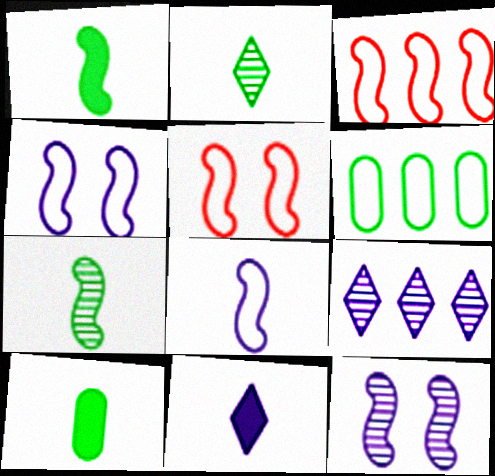[[1, 3, 12], 
[5, 9, 10]]